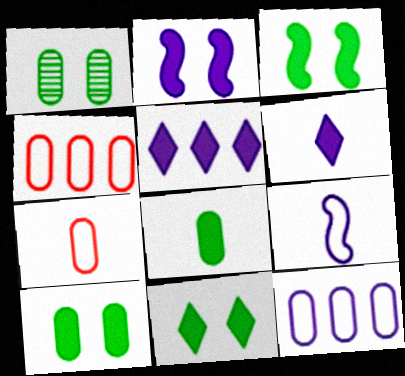[[3, 10, 11]]